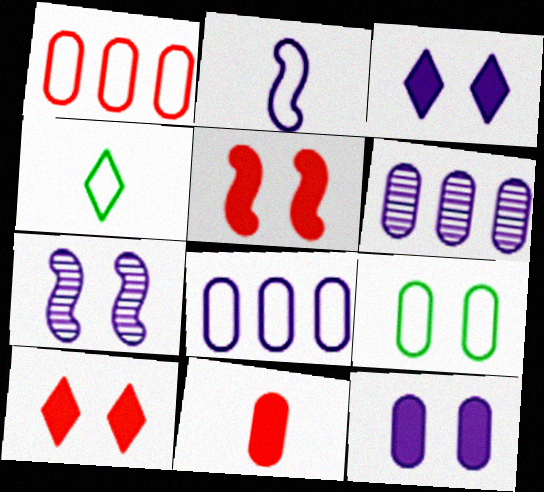[[2, 3, 6], 
[4, 5, 6], 
[6, 9, 11], 
[7, 9, 10]]